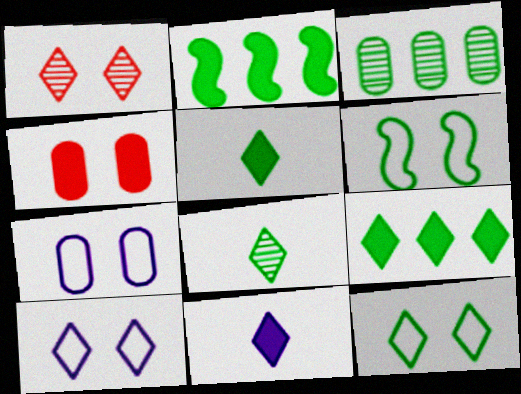[[2, 4, 11], 
[3, 5, 6], 
[8, 9, 12]]